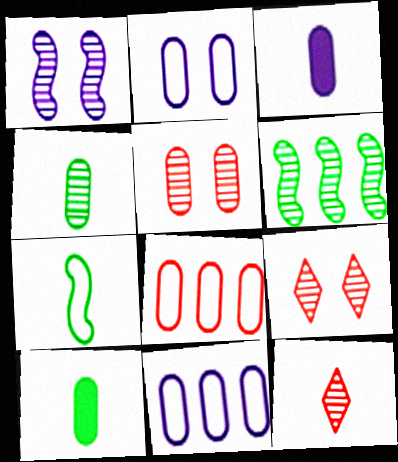[[3, 7, 12], 
[5, 10, 11]]